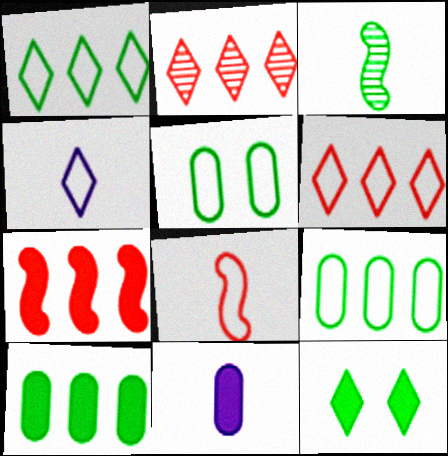[[2, 4, 12], 
[3, 9, 12], 
[7, 11, 12]]